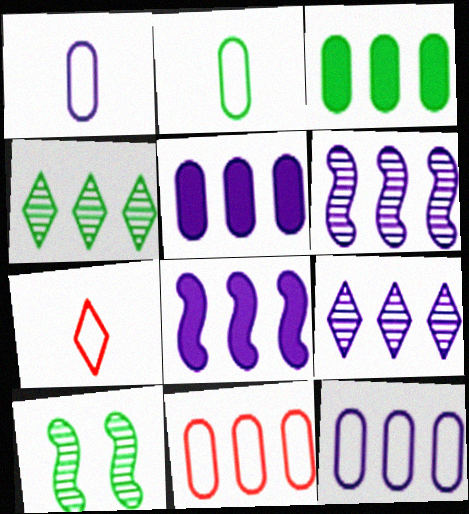[[4, 8, 11], 
[5, 7, 10], 
[8, 9, 12]]